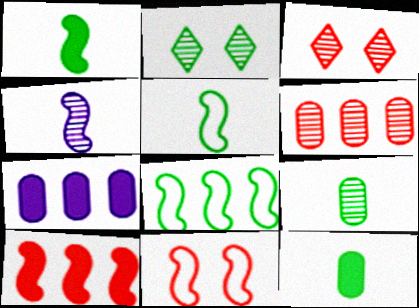[[2, 4, 6], 
[2, 8, 12], 
[3, 5, 7]]